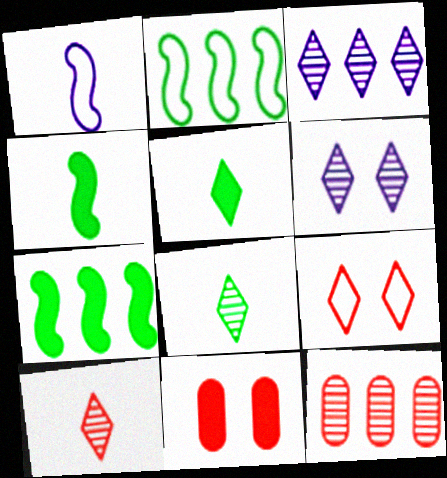[[3, 5, 9]]